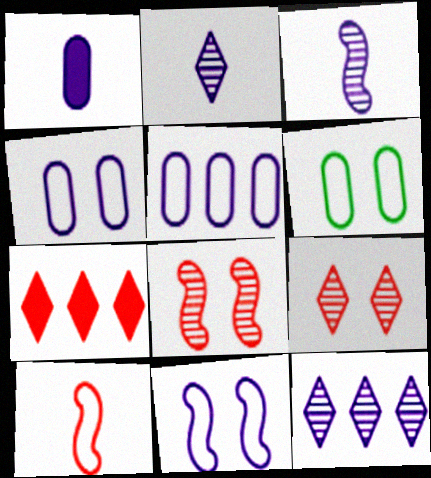[[1, 11, 12], 
[3, 6, 7]]